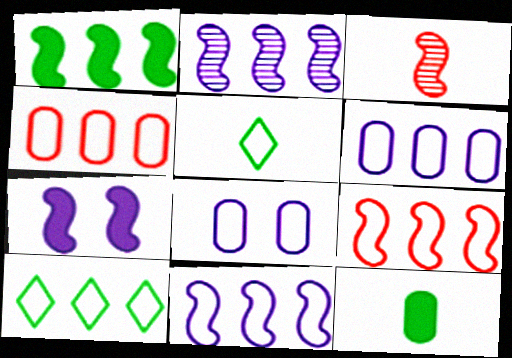[[1, 2, 9], 
[4, 10, 11], 
[5, 8, 9], 
[6, 9, 10]]